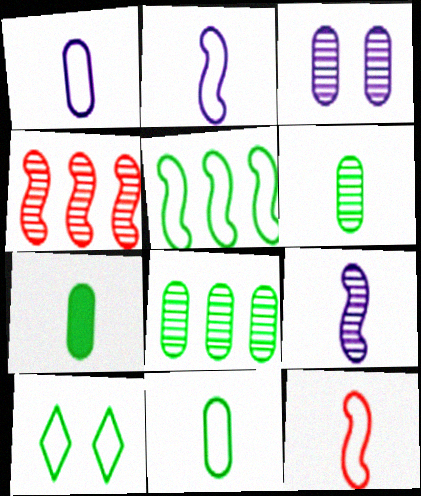[[5, 10, 11], 
[6, 7, 11]]